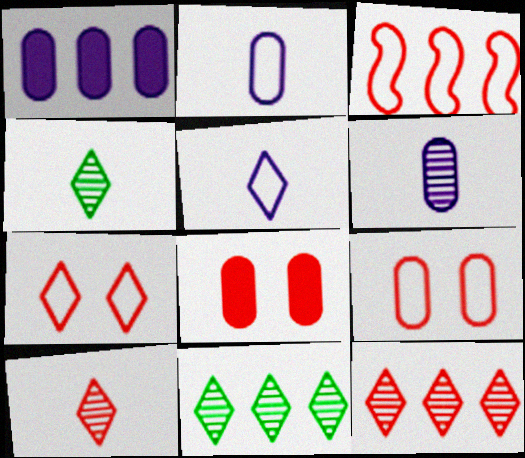[[1, 3, 11], 
[3, 8, 10]]